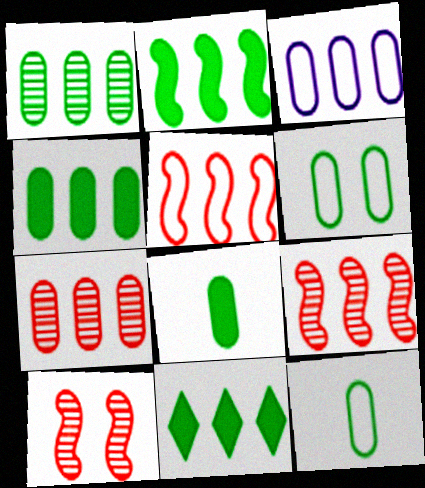[[1, 6, 8], 
[2, 4, 11], 
[3, 4, 7], 
[3, 9, 11]]